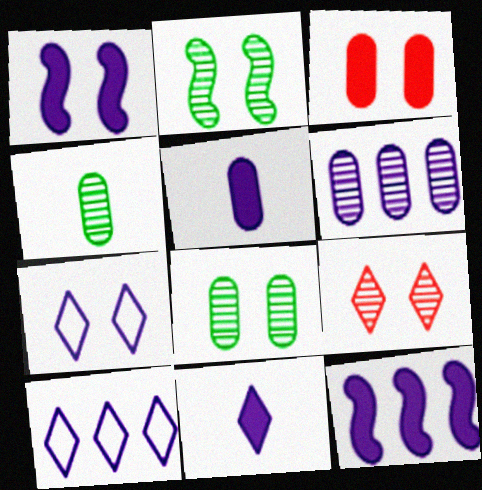[[2, 3, 7], 
[6, 10, 12]]